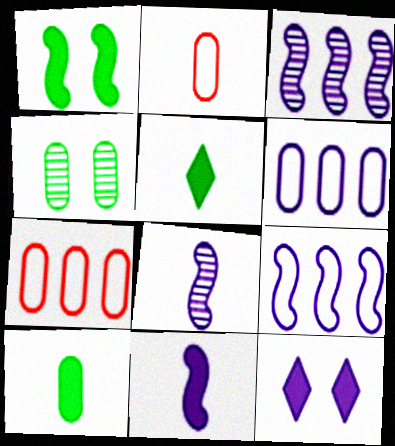[[2, 5, 8], 
[6, 8, 12]]